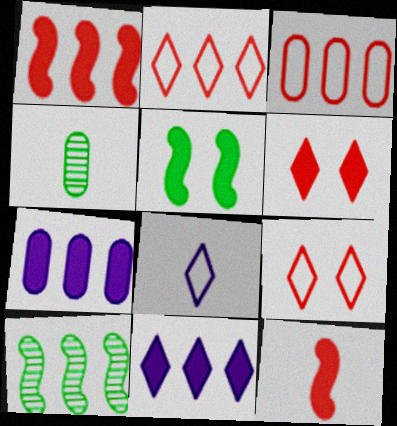[[2, 7, 10], 
[3, 10, 11], 
[4, 8, 12]]